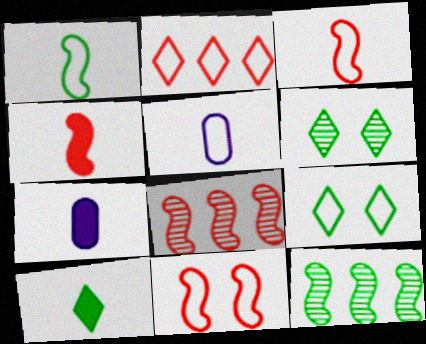[[4, 7, 10], 
[4, 8, 11], 
[7, 8, 9]]